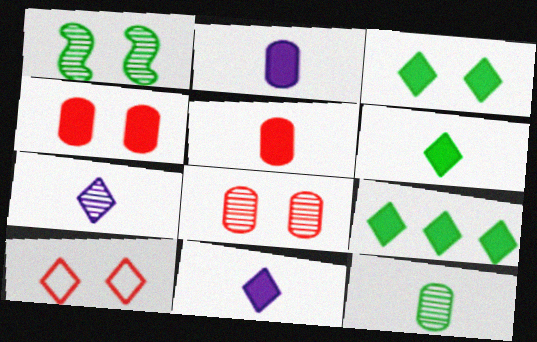[[3, 6, 9], 
[7, 9, 10]]